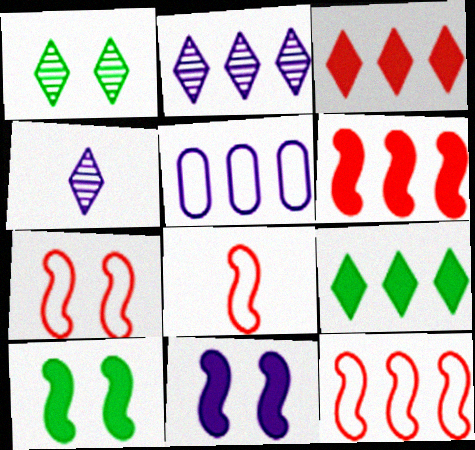[[4, 5, 11], 
[7, 8, 12]]